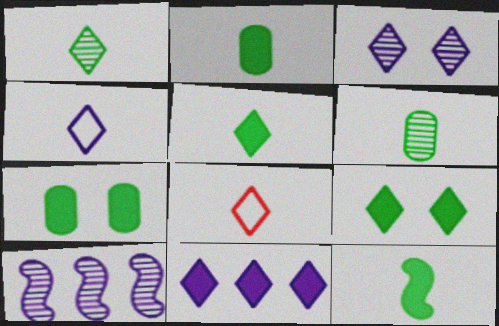[[2, 5, 12], 
[3, 4, 11], 
[7, 8, 10]]